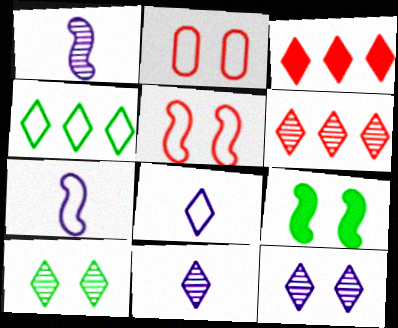[[2, 4, 7], 
[2, 9, 12], 
[3, 8, 10], 
[6, 10, 11]]